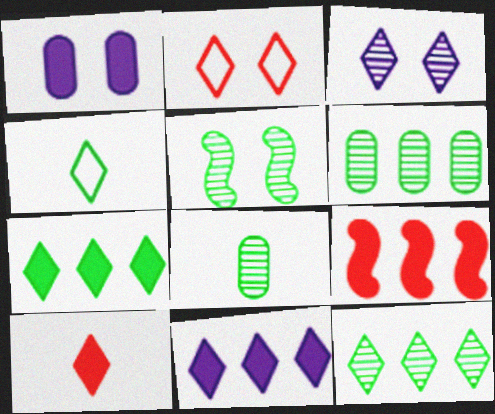[[1, 2, 5], 
[5, 8, 12]]